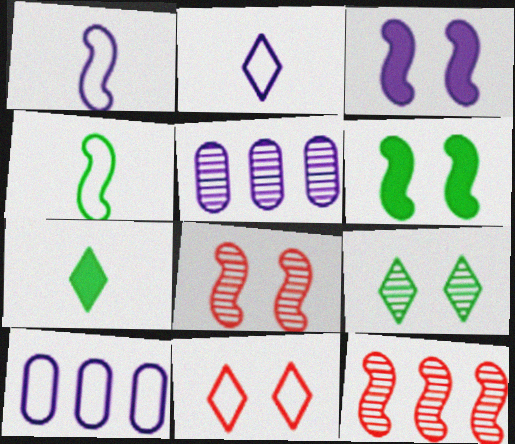[[1, 6, 12], 
[2, 3, 5], 
[3, 4, 12], 
[4, 10, 11], 
[7, 8, 10]]